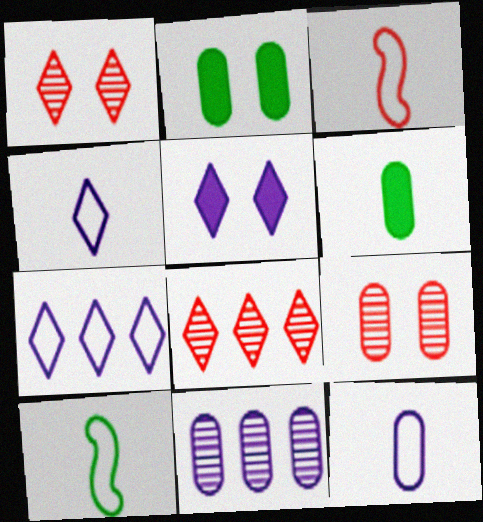[]